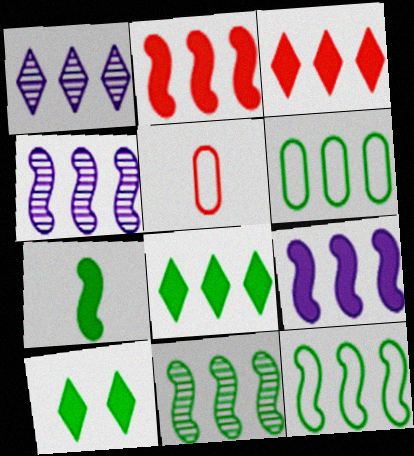[[1, 2, 6], 
[2, 4, 12], 
[3, 4, 6], 
[4, 5, 10], 
[6, 8, 11]]